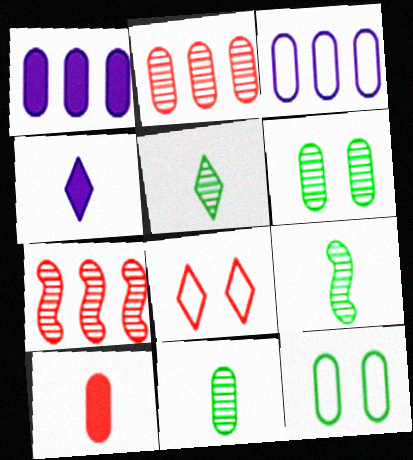[[1, 8, 9], 
[3, 6, 10], 
[4, 7, 12], 
[5, 9, 11], 
[7, 8, 10]]